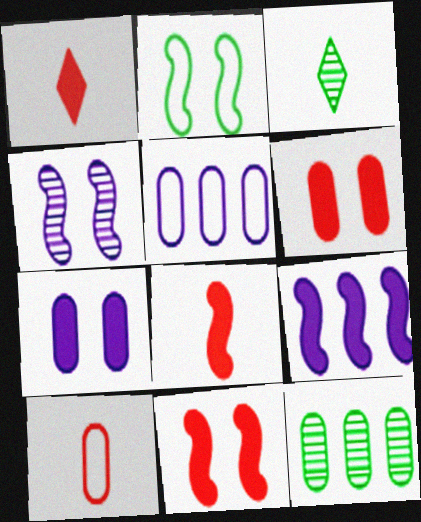[[2, 4, 11], 
[3, 5, 11], 
[7, 10, 12]]